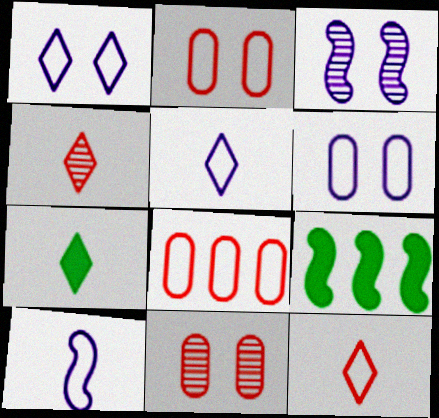[[3, 7, 8], 
[4, 5, 7], 
[4, 6, 9], 
[5, 9, 11]]